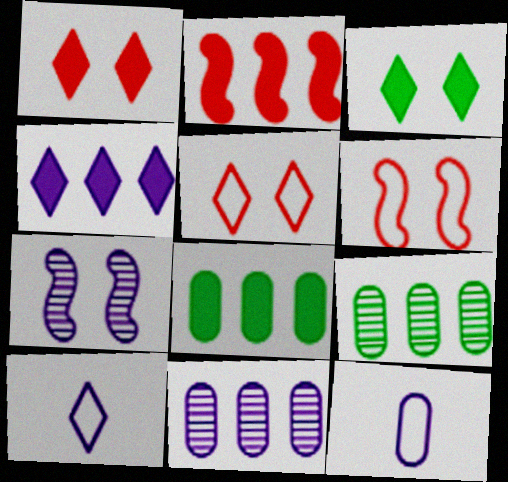[[2, 4, 8], 
[4, 7, 12]]